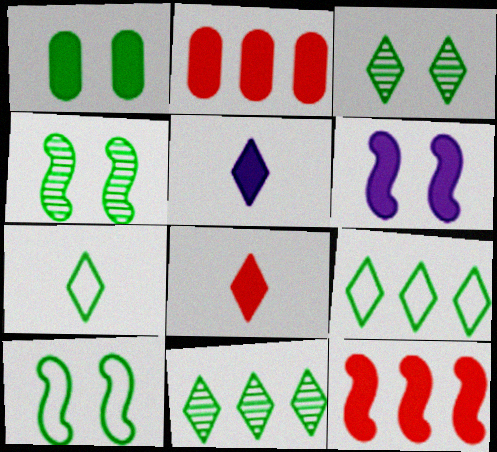[[1, 3, 10], 
[1, 5, 12]]